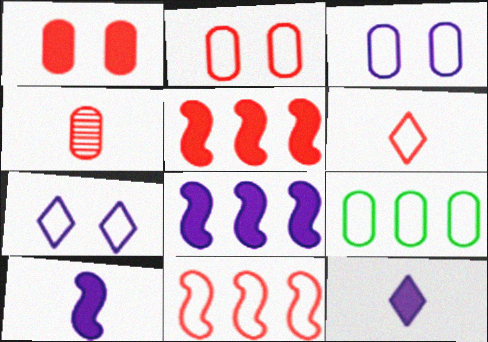[[2, 6, 11]]